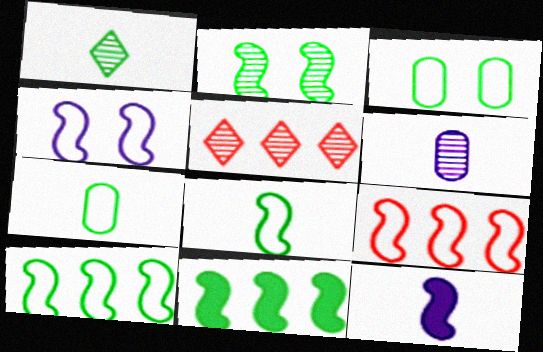[[1, 3, 11], 
[2, 5, 6], 
[2, 8, 11], 
[2, 9, 12], 
[3, 5, 12], 
[4, 8, 9]]